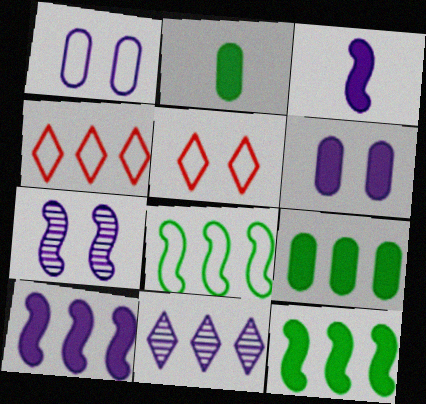[[1, 3, 11], 
[2, 4, 7]]